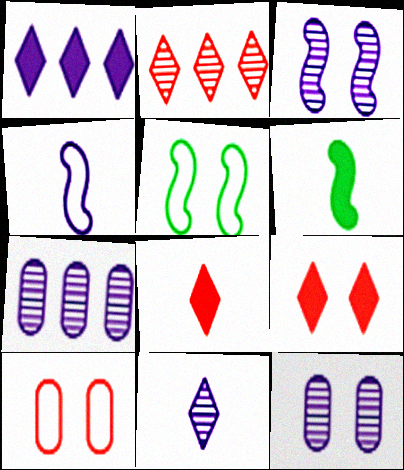[[1, 4, 12], 
[3, 7, 11], 
[5, 7, 8], 
[5, 9, 12]]